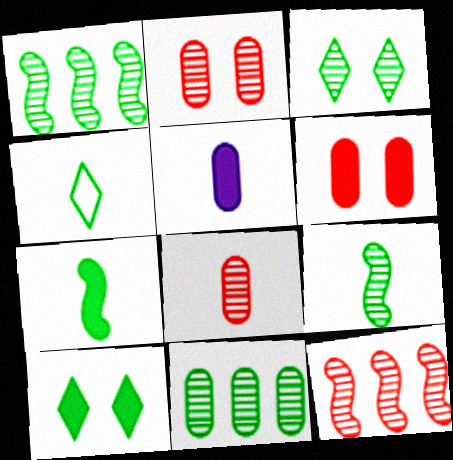[[3, 9, 11]]